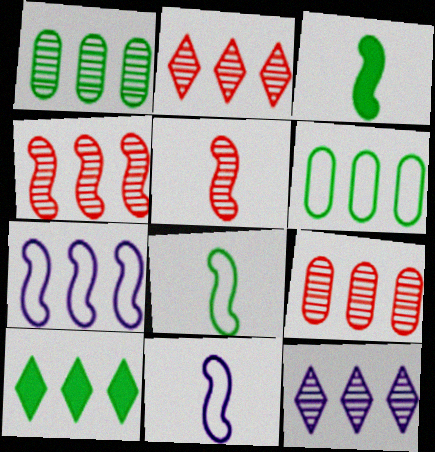[[1, 4, 12], 
[2, 4, 9], 
[3, 5, 11], 
[7, 9, 10]]